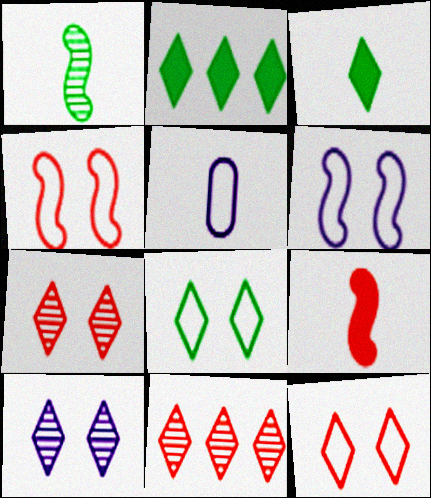[]